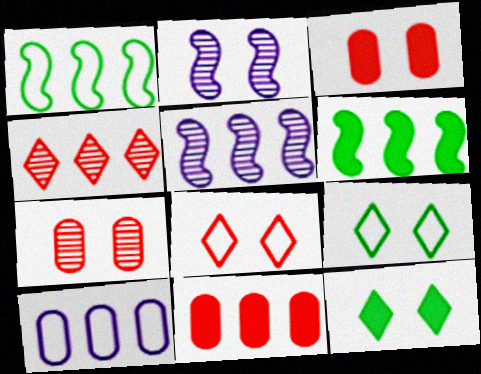[[2, 3, 9], 
[4, 6, 10]]